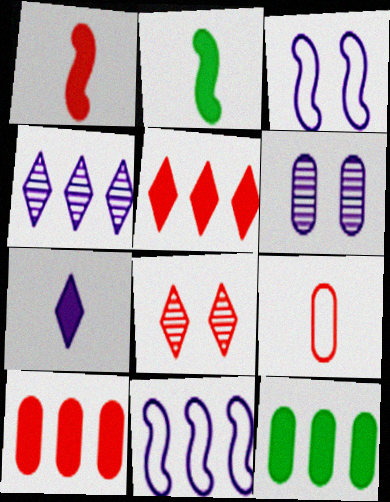[[6, 7, 11], 
[6, 9, 12]]